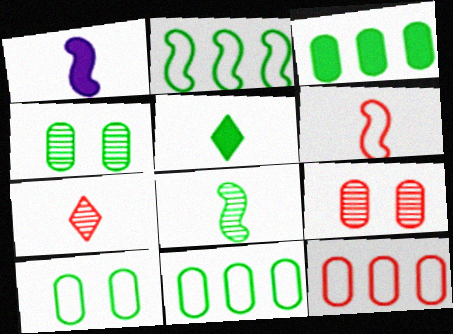[[1, 6, 8], 
[2, 4, 5]]